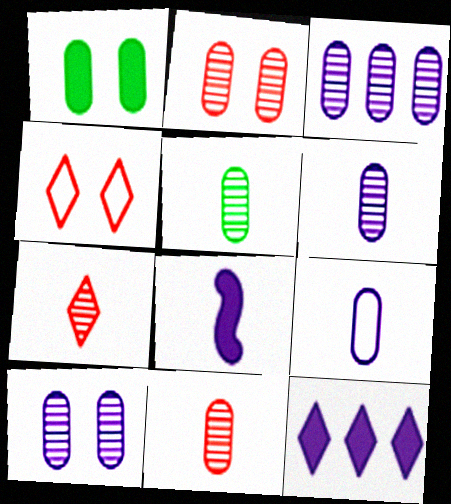[[2, 3, 5], 
[3, 6, 10], 
[5, 6, 11]]